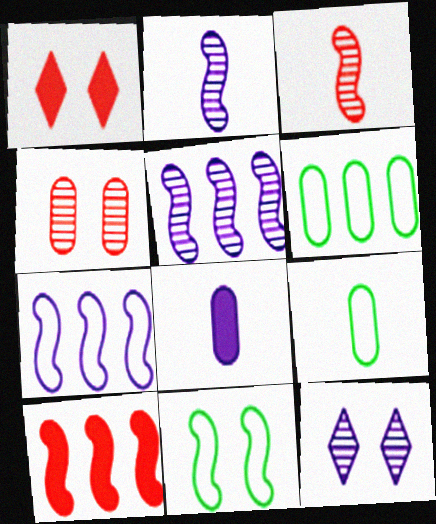[[1, 2, 6], 
[1, 5, 9], 
[2, 10, 11], 
[4, 6, 8], 
[7, 8, 12], 
[9, 10, 12]]